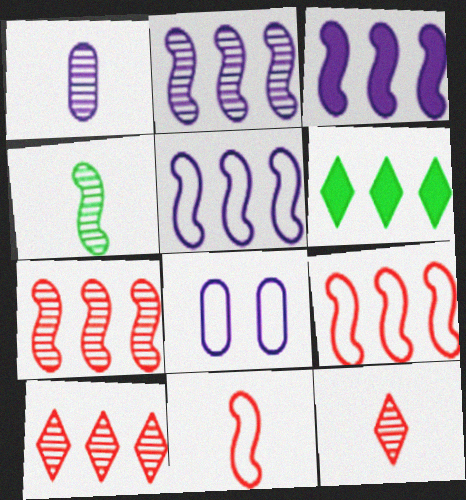[[1, 4, 12], 
[2, 3, 5]]